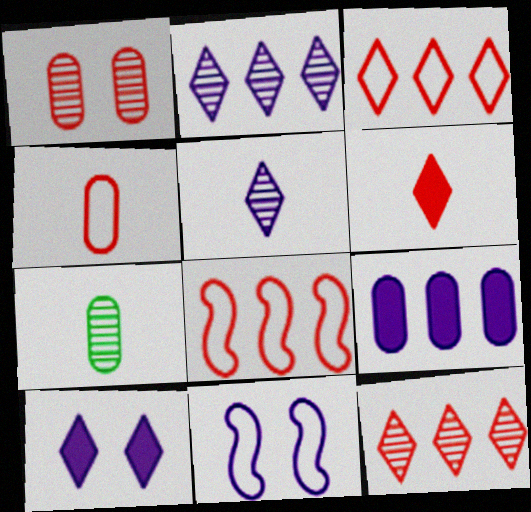[[1, 6, 8], 
[5, 9, 11], 
[7, 8, 10]]